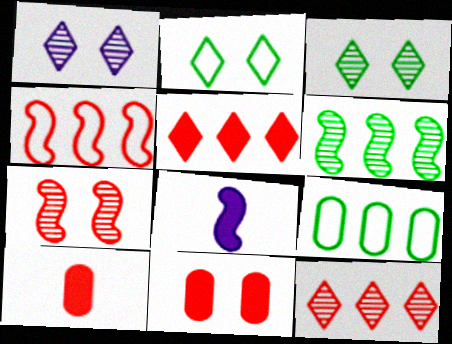[]